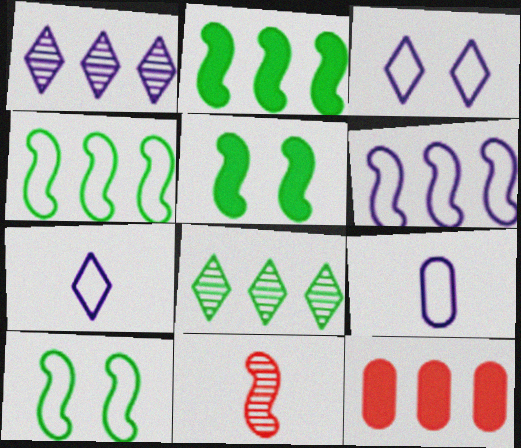[[1, 4, 12], 
[3, 6, 9], 
[5, 6, 11], 
[6, 8, 12]]